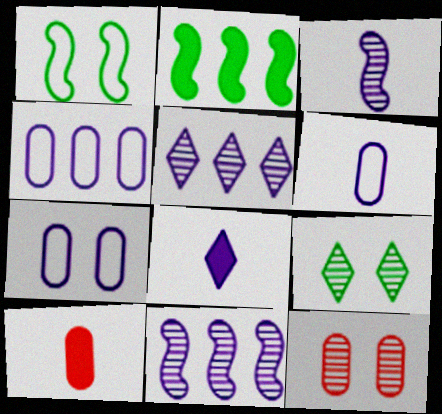[[1, 5, 10], 
[3, 6, 8], 
[4, 6, 7], 
[7, 8, 11]]